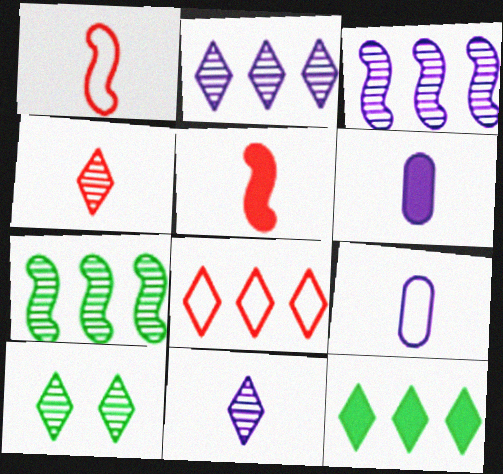[[2, 4, 10], 
[2, 8, 12]]